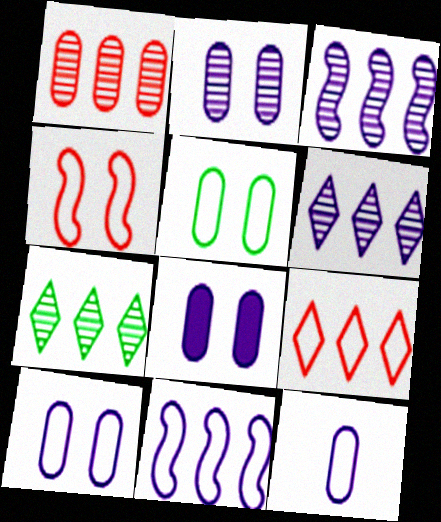[[1, 3, 7], 
[2, 8, 10]]